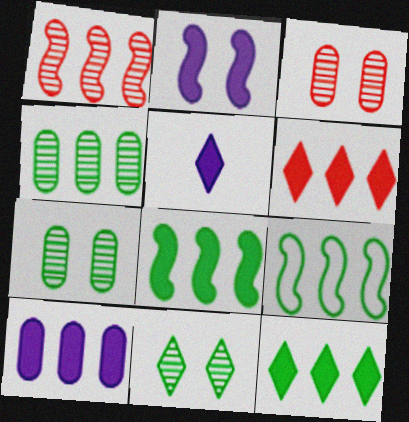[[2, 5, 10], 
[3, 5, 9], 
[4, 9, 12], 
[6, 8, 10]]